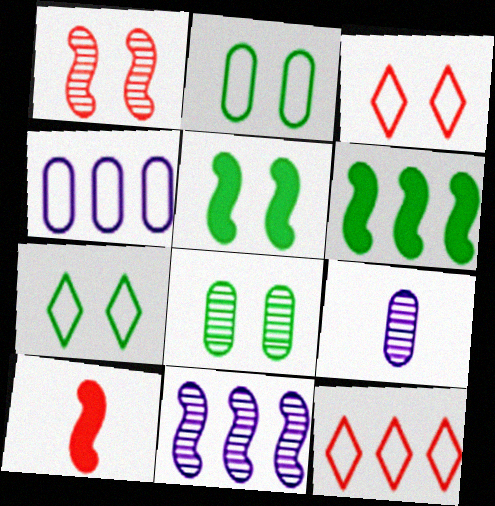[[3, 6, 9], 
[5, 7, 8], 
[5, 9, 12]]